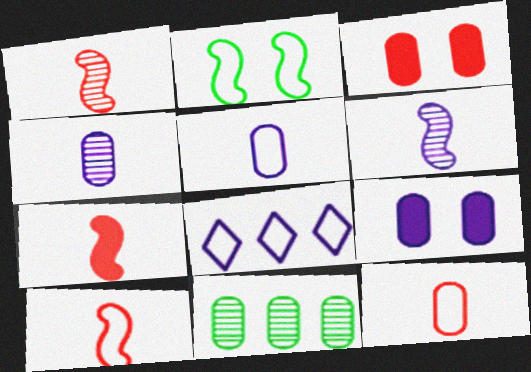[[1, 7, 10], 
[2, 8, 12], 
[3, 5, 11], 
[6, 8, 9], 
[9, 11, 12]]